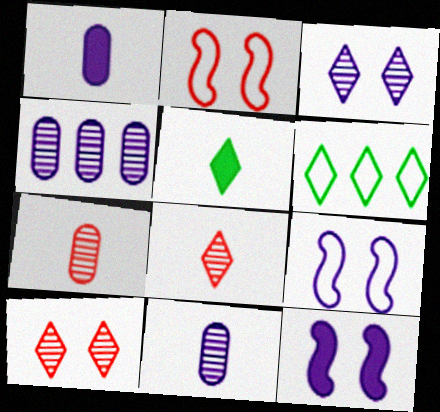[[2, 4, 5], 
[6, 7, 12]]